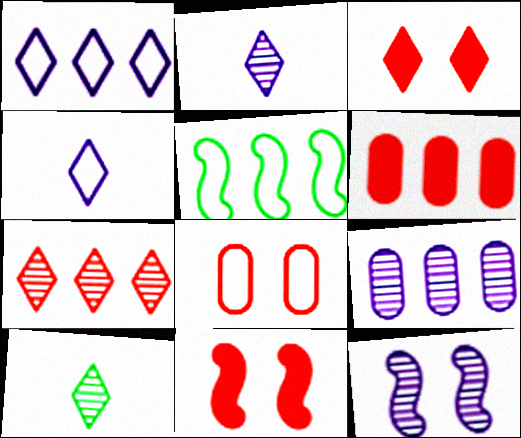[[1, 3, 10], 
[2, 9, 12], 
[4, 5, 8]]